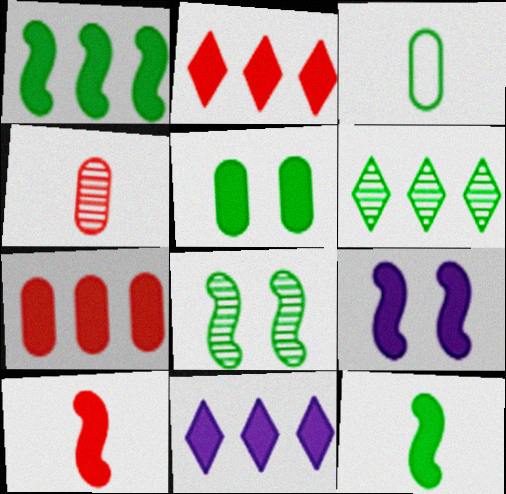[[1, 7, 11], 
[1, 9, 10], 
[5, 10, 11]]